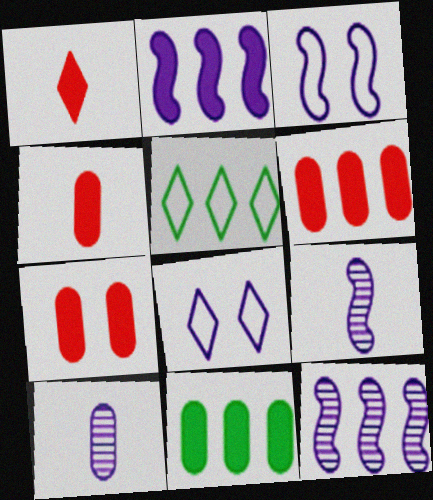[[2, 3, 9], 
[2, 8, 10], 
[4, 6, 7], 
[5, 6, 12], 
[5, 7, 9]]